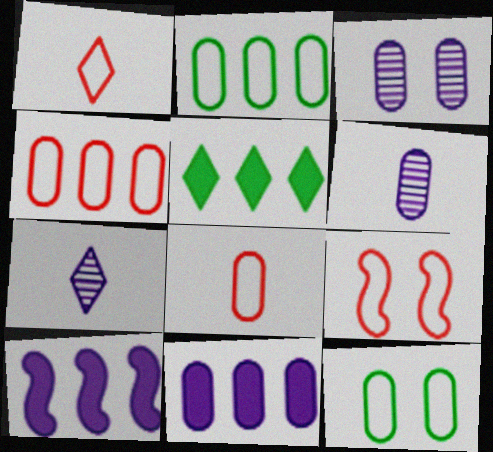[[1, 4, 9], 
[5, 6, 9]]